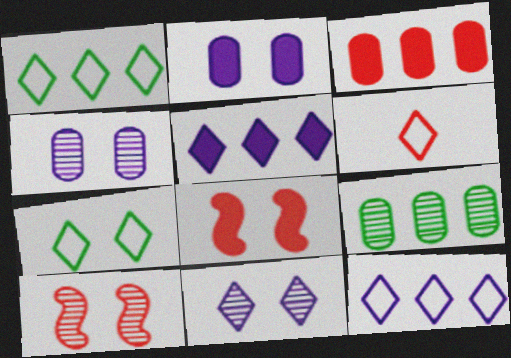[[2, 7, 10], 
[3, 6, 10], 
[4, 7, 8], 
[6, 7, 12]]